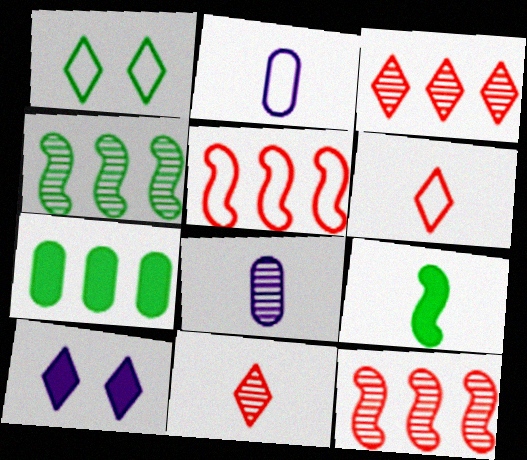[[1, 2, 5], 
[2, 9, 11], 
[6, 8, 9]]